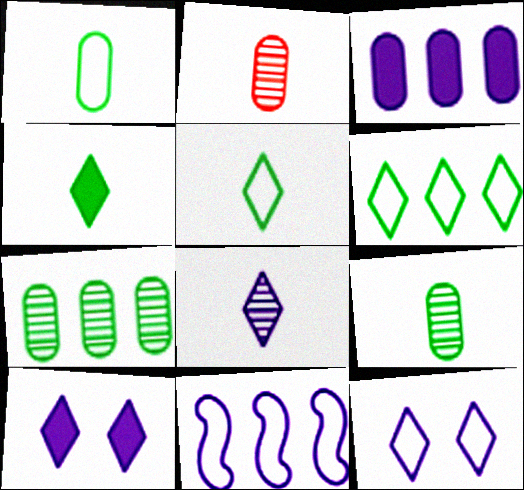[]